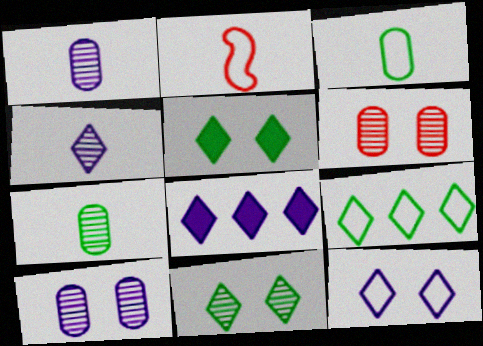[[4, 8, 12]]